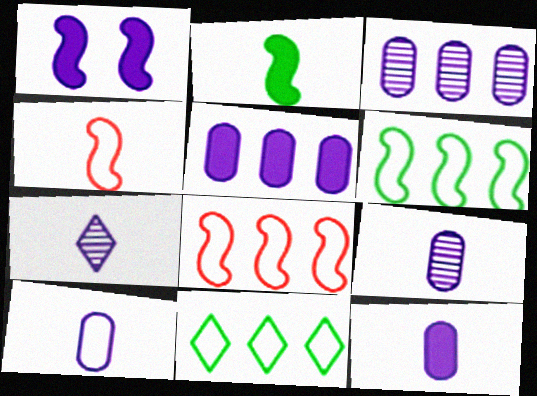[[9, 10, 12]]